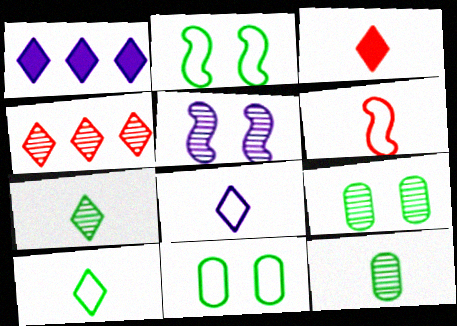[[1, 6, 9], 
[3, 7, 8], 
[4, 5, 12]]